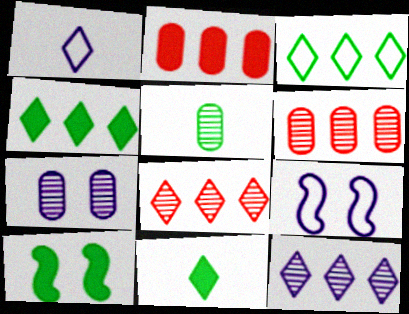[[1, 6, 10], 
[3, 5, 10], 
[5, 6, 7], 
[6, 9, 11]]